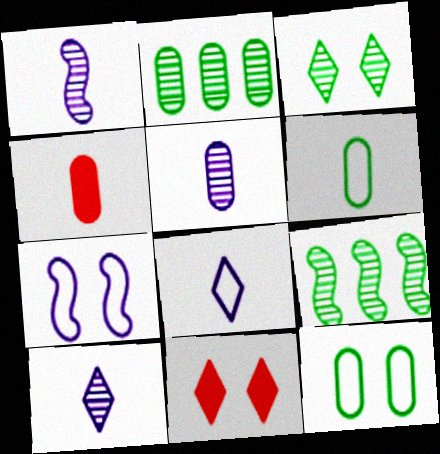[[1, 5, 10], 
[4, 5, 6]]